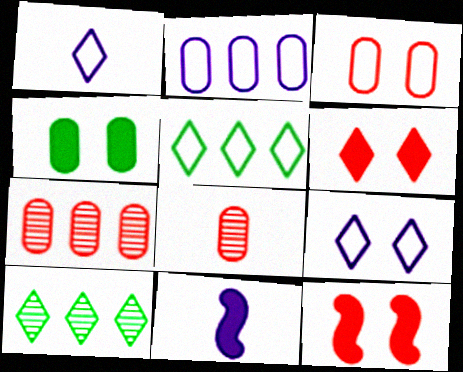[[1, 6, 10], 
[2, 4, 8], 
[3, 10, 11]]